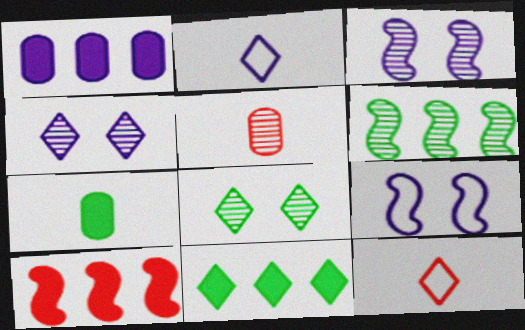[[1, 2, 3], 
[1, 10, 11], 
[4, 5, 6], 
[4, 11, 12], 
[5, 9, 11]]